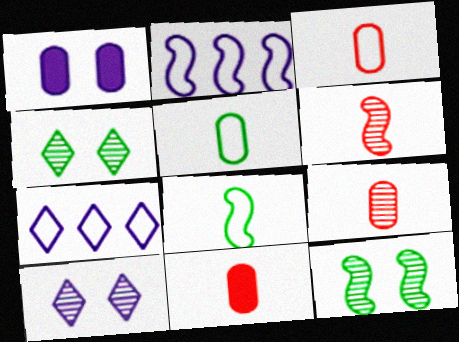[[2, 4, 11], 
[3, 9, 11], 
[7, 11, 12]]